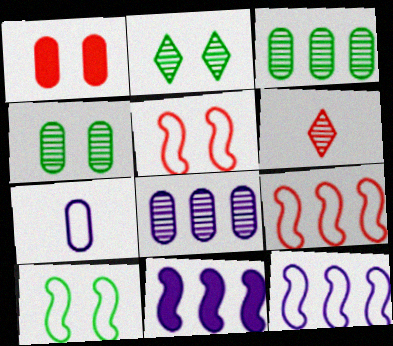[[1, 3, 7], 
[1, 6, 9]]